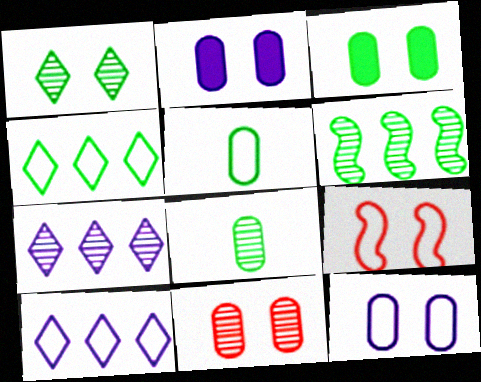[[1, 2, 9], 
[1, 6, 8], 
[3, 11, 12], 
[5, 9, 10]]